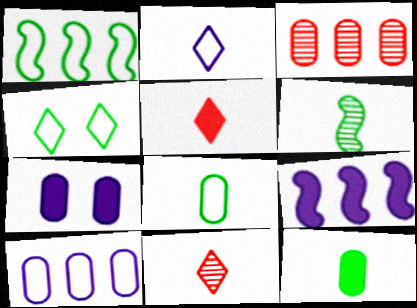[[1, 4, 8], 
[1, 7, 11], 
[3, 7, 8]]